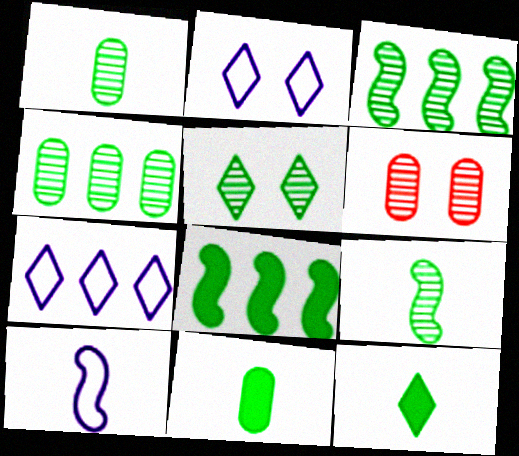[[1, 3, 5], 
[4, 5, 9]]